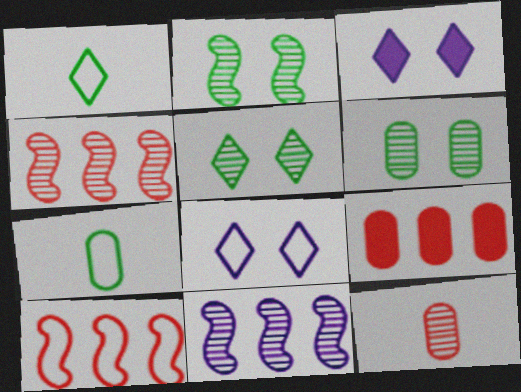[[2, 5, 6], 
[3, 4, 7], 
[5, 11, 12], 
[7, 8, 10]]